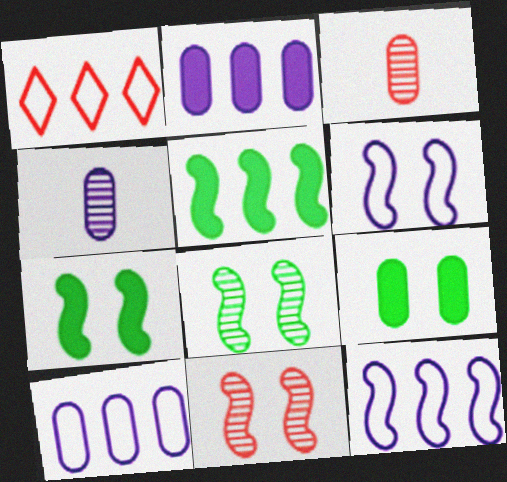[[1, 4, 7], 
[3, 9, 10], 
[6, 7, 11]]